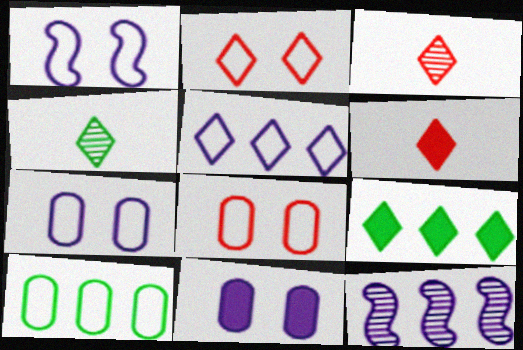[]